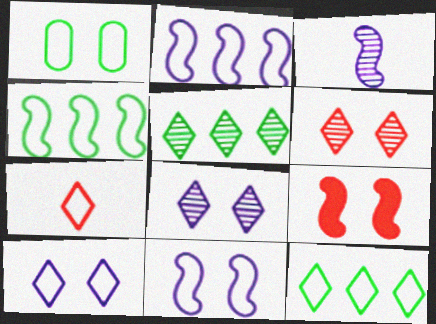[[1, 2, 7], 
[1, 8, 9], 
[3, 4, 9], 
[7, 10, 12]]